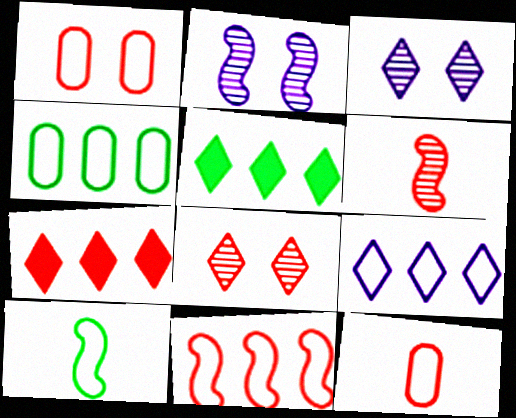[[1, 6, 7], 
[1, 9, 10], 
[2, 5, 12], 
[4, 9, 11]]